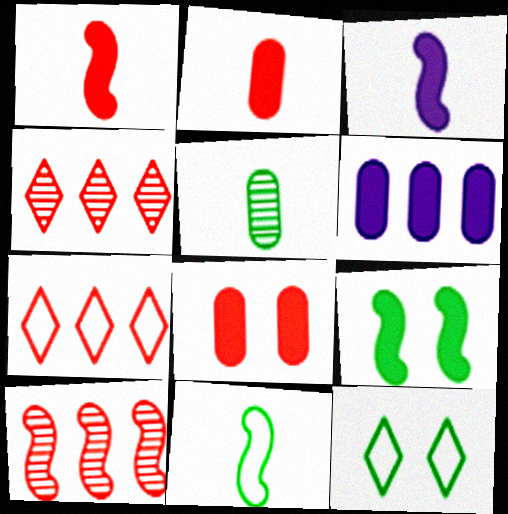[]